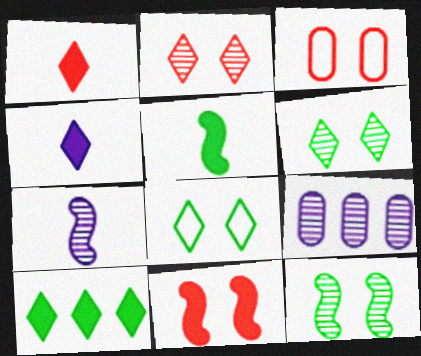[[2, 3, 11], 
[3, 7, 10]]